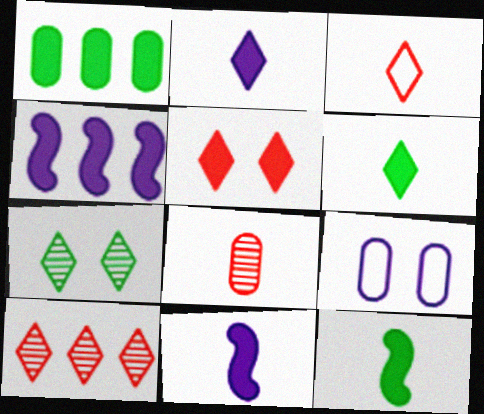[[1, 5, 11], 
[1, 8, 9], 
[3, 5, 10], 
[9, 10, 12]]